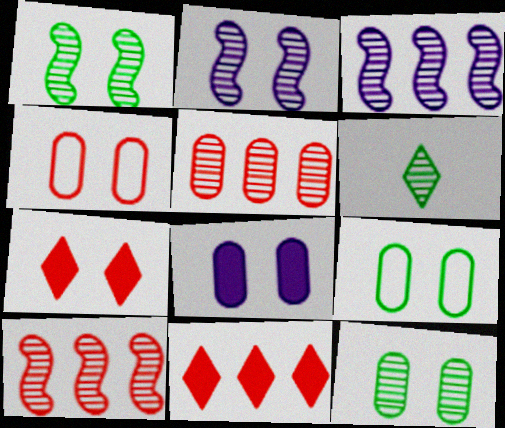[[2, 5, 6], 
[2, 7, 9], 
[4, 8, 12]]